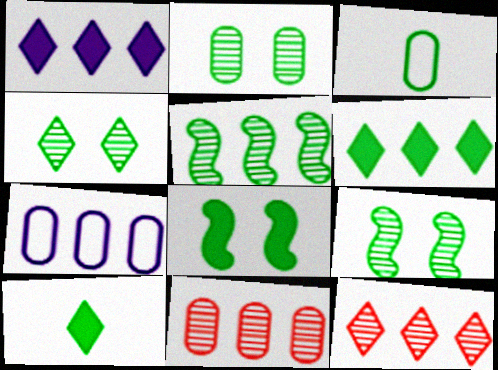[[2, 4, 9], 
[3, 6, 9]]